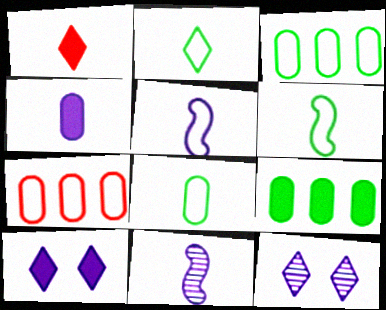[[1, 8, 11], 
[2, 6, 8]]